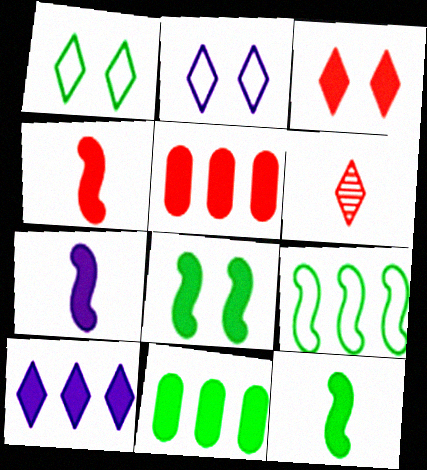[[1, 6, 10], 
[3, 4, 5], 
[3, 7, 11], 
[4, 7, 12]]